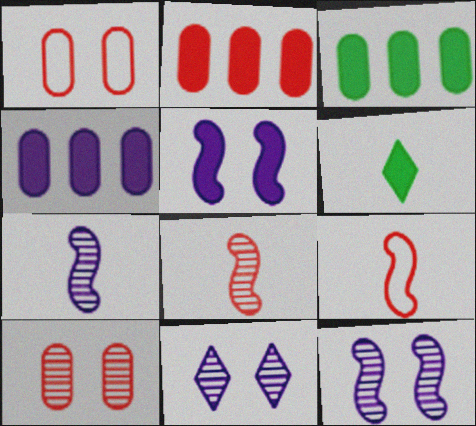[[2, 3, 4], 
[2, 5, 6], 
[3, 9, 11]]